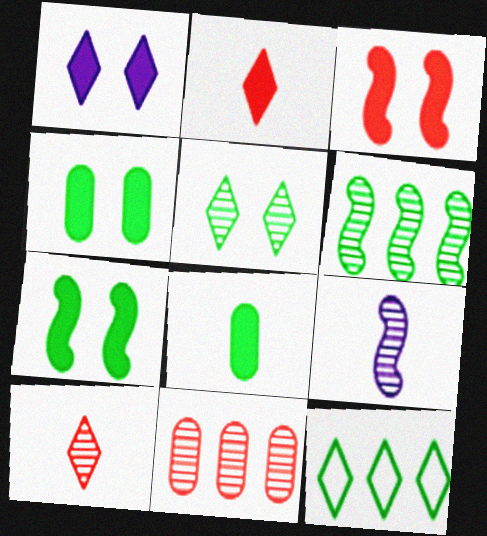[[1, 3, 4], 
[1, 10, 12], 
[5, 9, 11]]